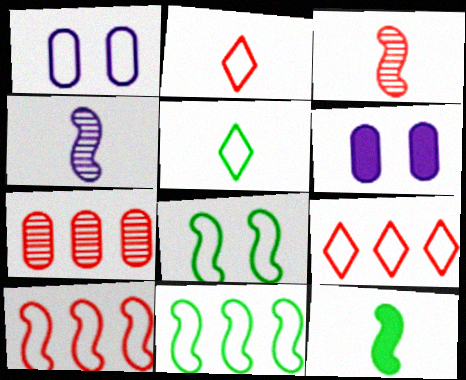[[1, 2, 11], 
[1, 5, 10]]